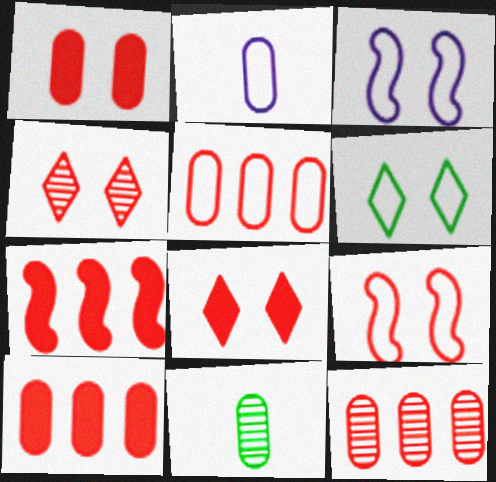[[1, 4, 9], 
[5, 10, 12]]